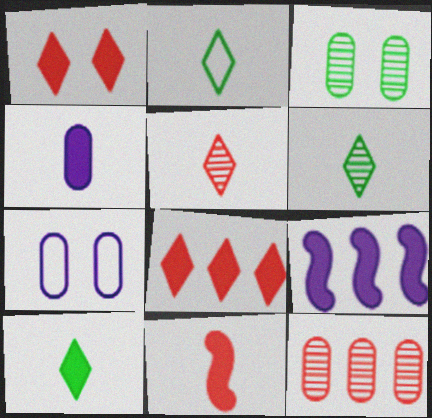[[2, 6, 10], 
[4, 10, 11]]